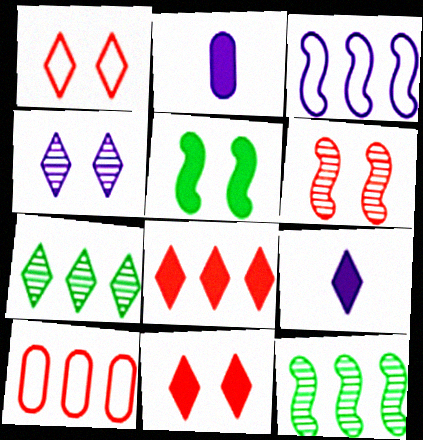[[1, 2, 12], 
[1, 7, 9], 
[2, 3, 4], 
[2, 5, 8]]